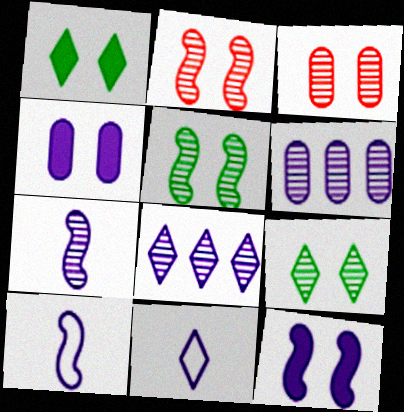[[4, 8, 10], 
[6, 11, 12]]